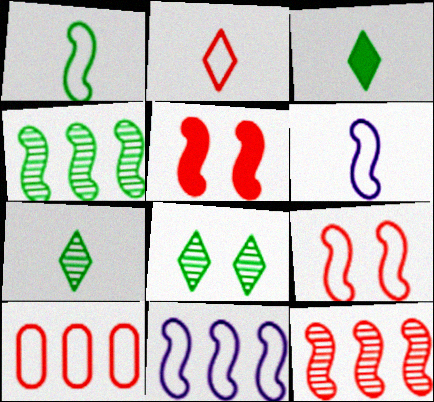[[1, 9, 11], 
[2, 9, 10], 
[4, 5, 6]]